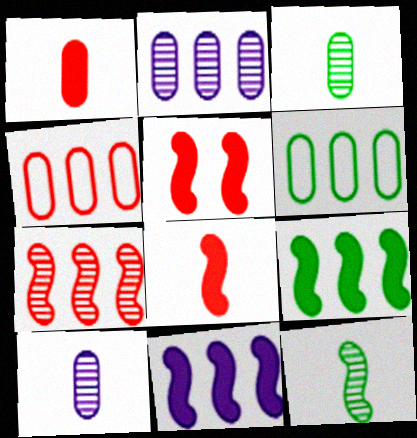[]